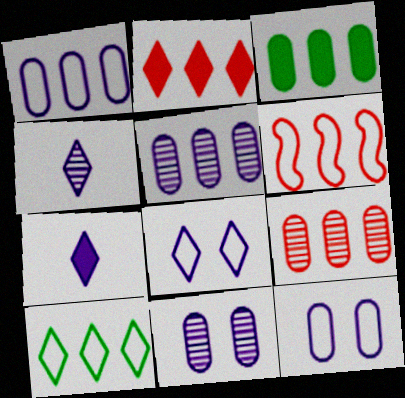[[1, 3, 9], 
[1, 6, 10], 
[2, 6, 9]]